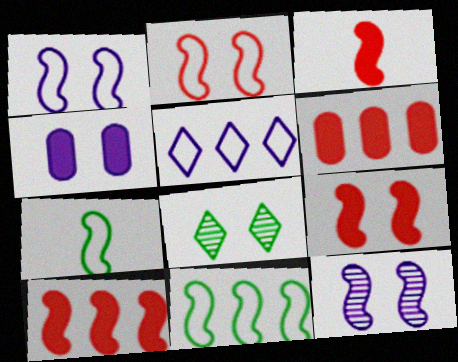[[2, 4, 8], 
[3, 9, 10], 
[3, 11, 12], 
[7, 10, 12]]